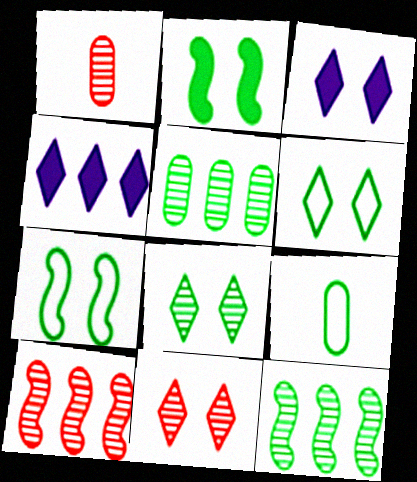[[1, 4, 7], 
[1, 10, 11], 
[3, 6, 11], 
[3, 9, 10]]